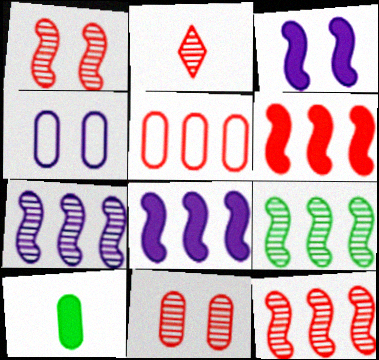[[2, 11, 12], 
[7, 9, 12]]